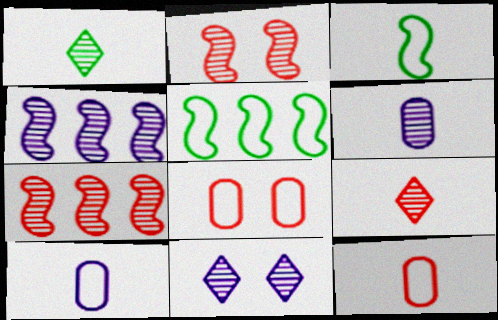[[4, 6, 11]]